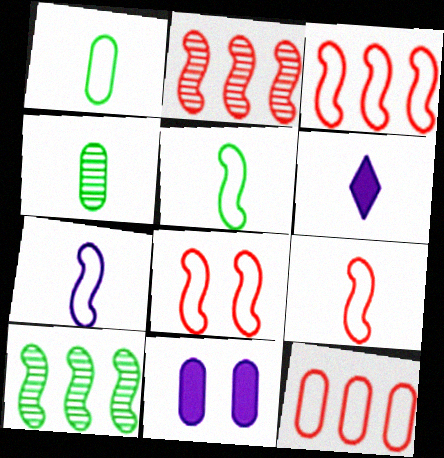[[3, 8, 9], 
[4, 6, 9], 
[4, 11, 12], 
[5, 7, 9]]